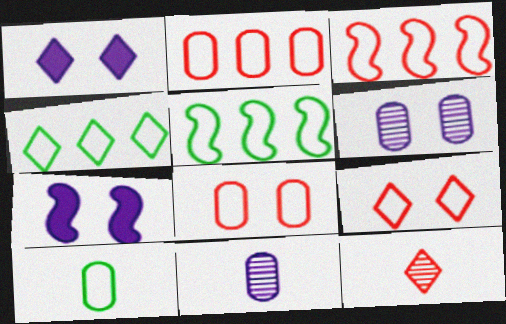[[1, 4, 12]]